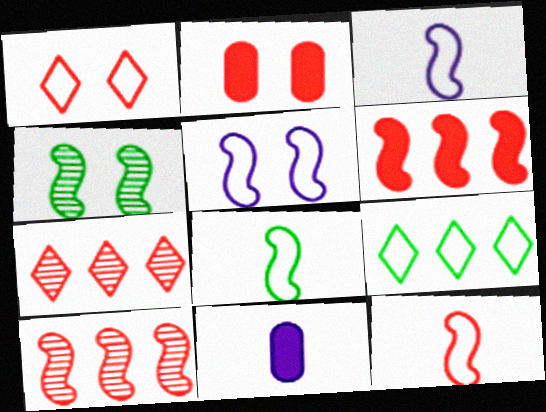[[2, 7, 12], 
[3, 4, 6], 
[3, 8, 12]]